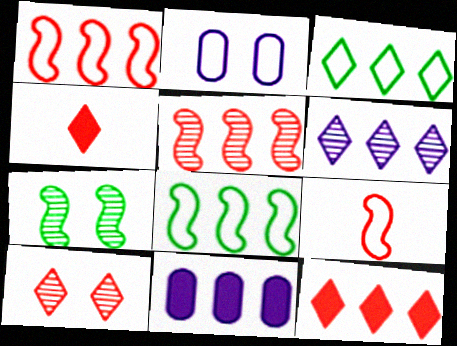[[2, 3, 9], 
[3, 5, 11], 
[3, 6, 12]]